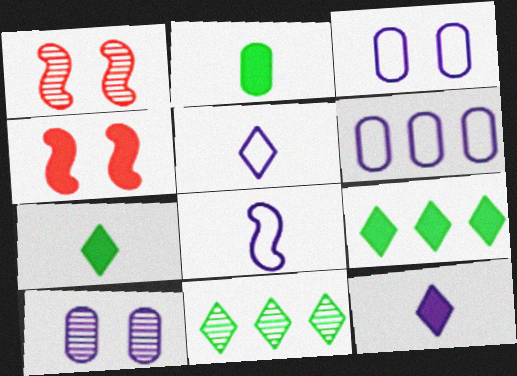[[1, 6, 7]]